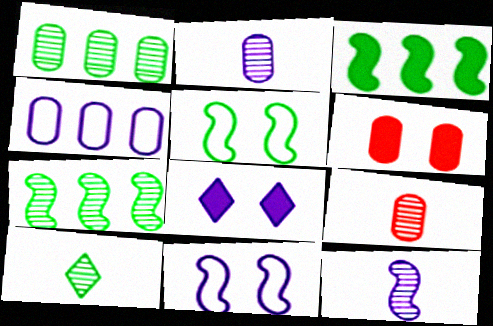[[4, 8, 12], 
[9, 10, 12]]